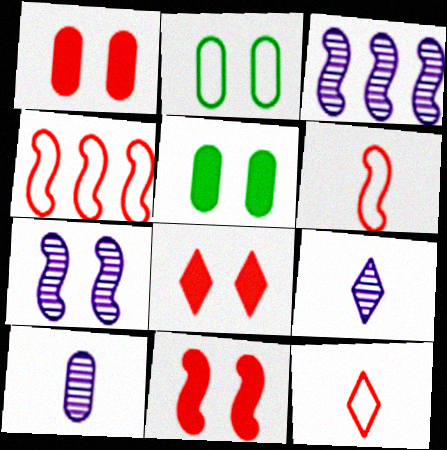[[1, 8, 11], 
[2, 7, 8], 
[3, 5, 12], 
[4, 5, 9]]